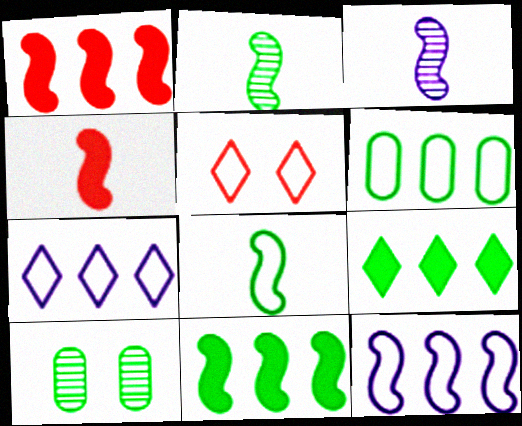[[3, 4, 8], 
[4, 7, 10], 
[8, 9, 10]]